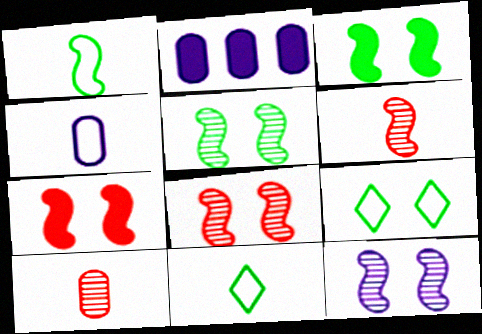[[2, 6, 9], 
[2, 8, 11], 
[5, 8, 12]]